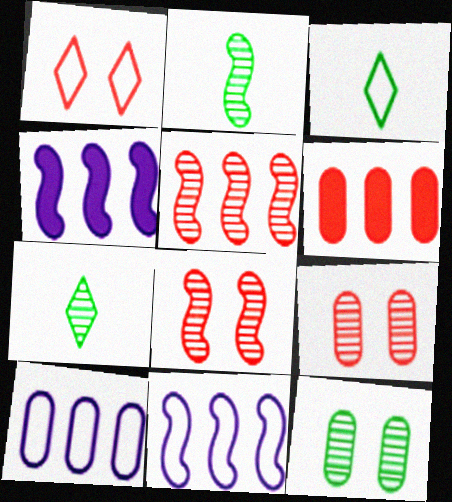[[3, 4, 9]]